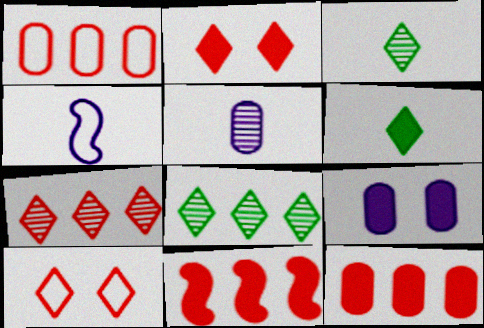[[1, 7, 11], 
[6, 9, 11]]